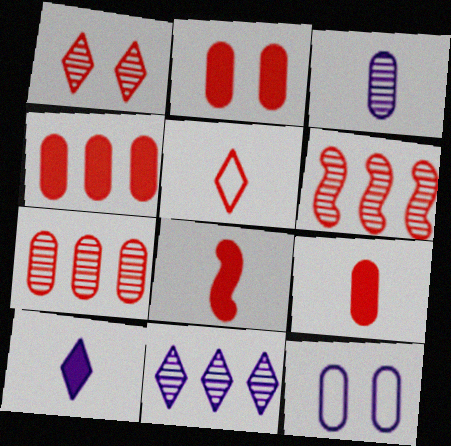[[2, 4, 9], 
[2, 5, 6]]